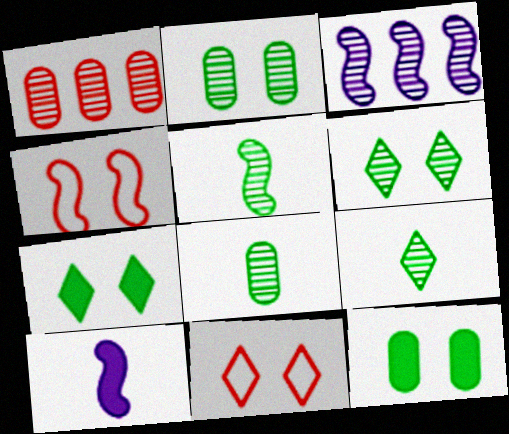[[5, 8, 9]]